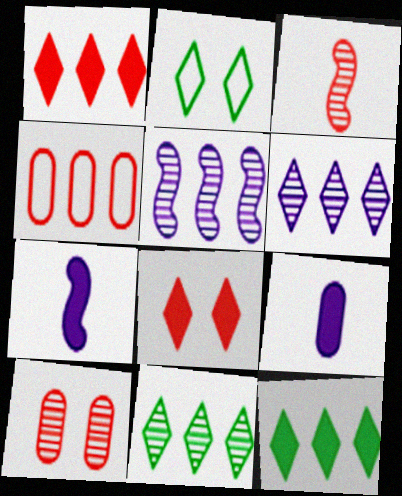[[3, 4, 8], 
[4, 5, 12]]